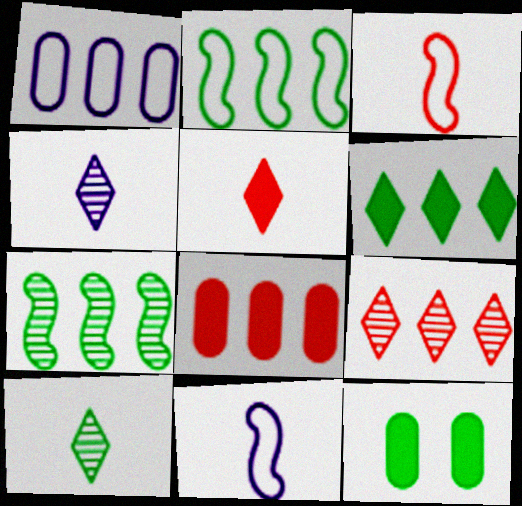[[2, 10, 12], 
[9, 11, 12]]